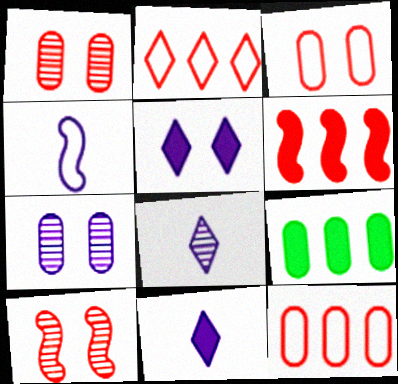[]